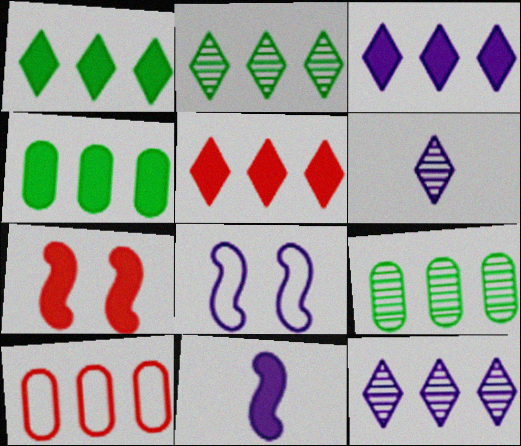[[1, 3, 5]]